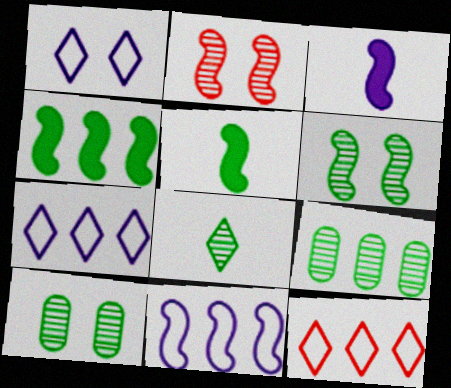[[2, 5, 11], 
[3, 10, 12], 
[6, 8, 9]]